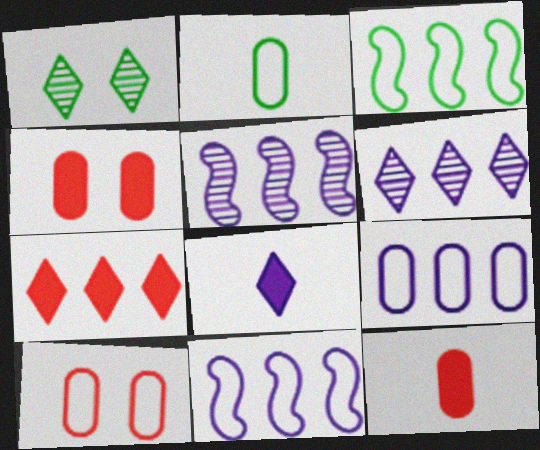[[1, 11, 12], 
[2, 9, 10]]